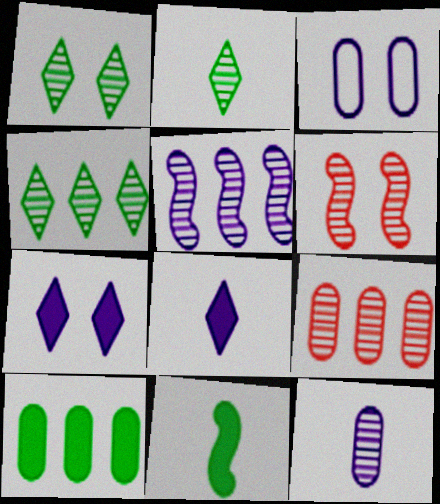[[1, 2, 4], 
[3, 5, 8], 
[4, 5, 9], 
[4, 6, 12]]